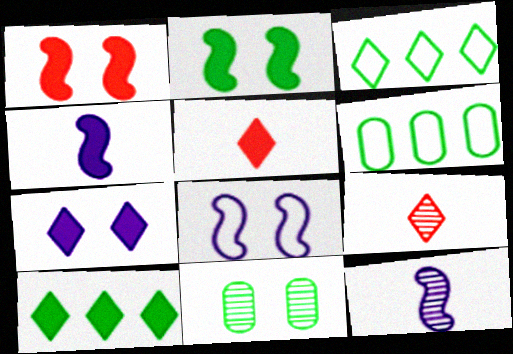[[3, 7, 9], 
[5, 7, 10]]